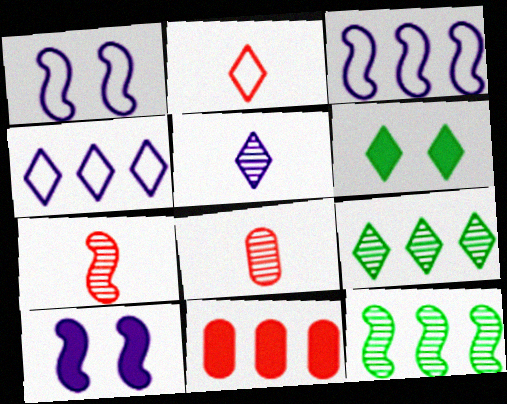[[3, 6, 8], 
[3, 9, 11], 
[4, 11, 12]]